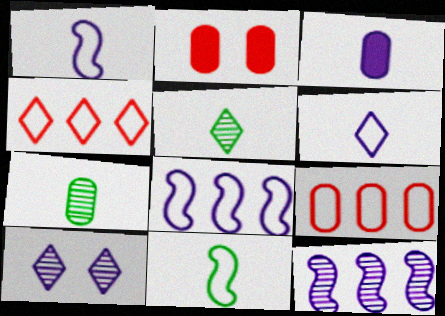[[2, 5, 8], 
[3, 8, 10]]